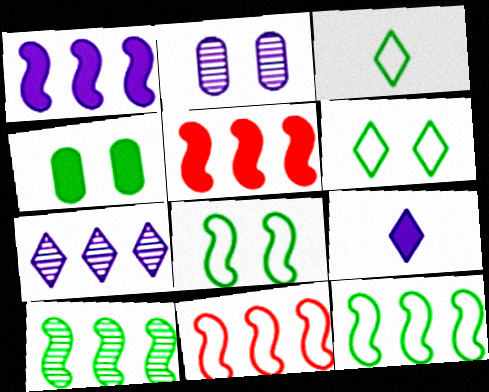[[1, 10, 11], 
[2, 3, 5], 
[3, 4, 10], 
[4, 5, 9]]